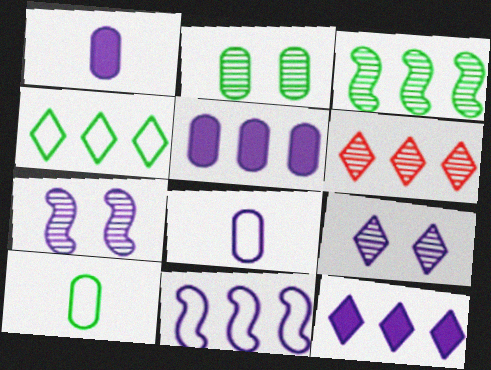[[1, 9, 11], 
[4, 6, 12], 
[7, 8, 12]]